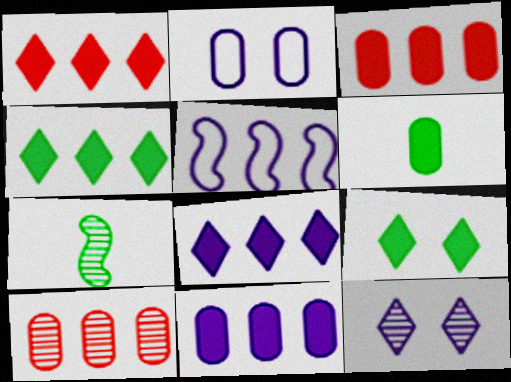[[1, 2, 7], 
[1, 4, 8], 
[2, 6, 10], 
[4, 5, 10], 
[7, 10, 12]]